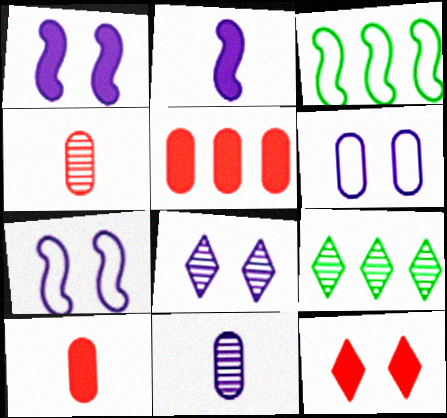[[1, 6, 8], 
[3, 8, 10], 
[3, 11, 12], 
[7, 9, 10]]